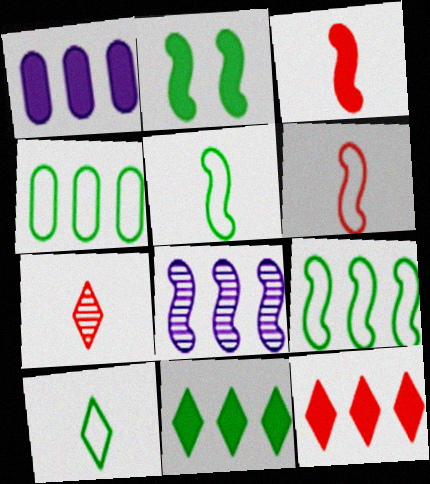[[2, 6, 8], 
[4, 8, 12]]